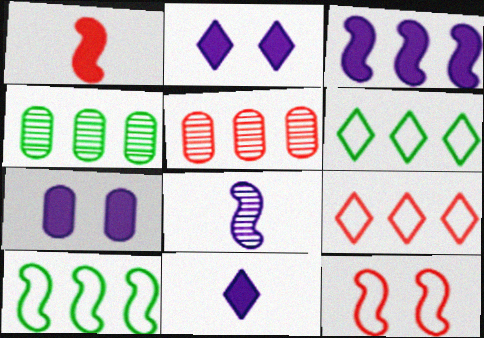[[3, 4, 9], 
[3, 5, 6], 
[3, 7, 11], 
[4, 11, 12]]